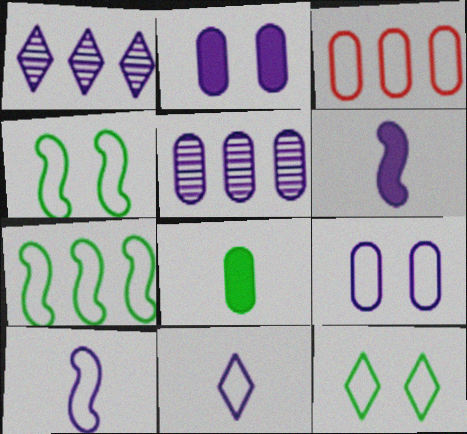[[1, 2, 10], 
[1, 6, 9], 
[3, 4, 11], 
[3, 10, 12]]